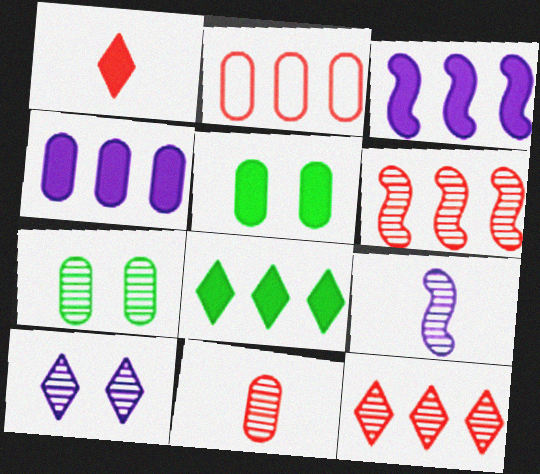[[1, 3, 5], 
[7, 9, 12]]